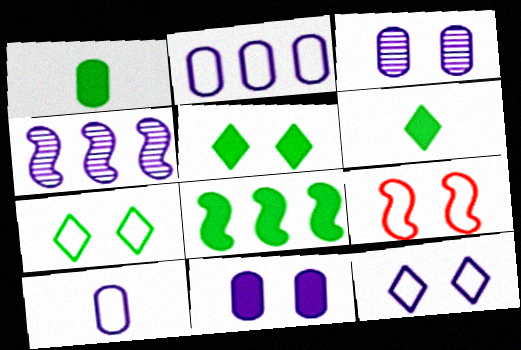[[1, 5, 8], 
[3, 5, 9]]